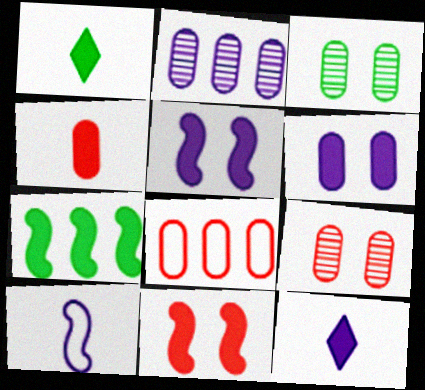[[4, 8, 9]]